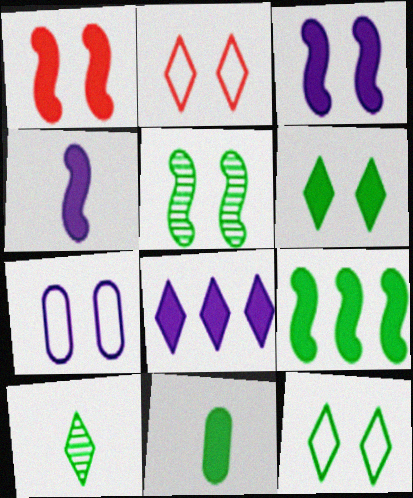[[1, 4, 9], 
[1, 8, 11], 
[2, 8, 10], 
[6, 9, 11]]